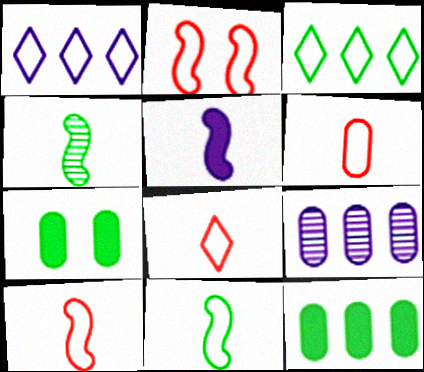[[3, 4, 7], 
[4, 5, 10], 
[6, 7, 9], 
[6, 8, 10]]